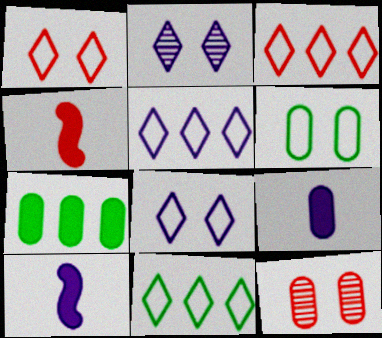[[3, 4, 12], 
[3, 5, 11], 
[10, 11, 12]]